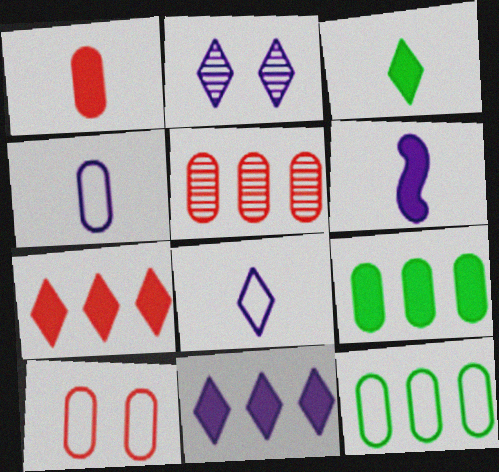[[1, 3, 6], 
[1, 5, 10], 
[2, 8, 11], 
[4, 10, 12]]